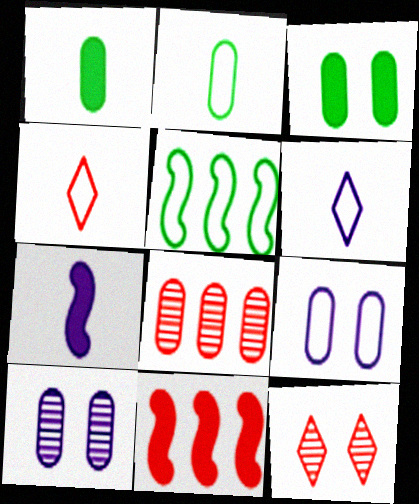[[1, 8, 9], 
[4, 5, 9]]